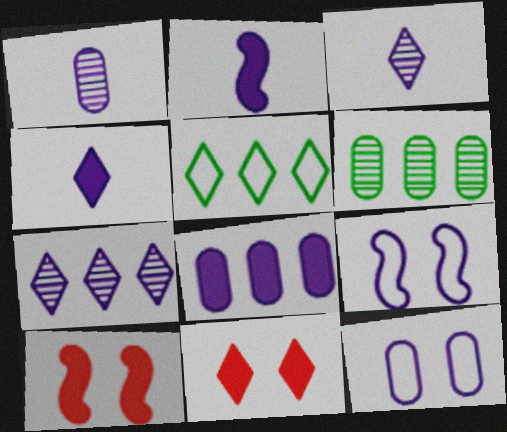[[1, 5, 10], 
[1, 8, 12], 
[2, 7, 12], 
[3, 5, 11], 
[3, 8, 9]]